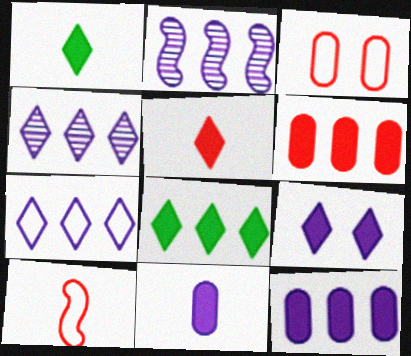[[1, 2, 3], 
[2, 7, 12], 
[5, 8, 9]]